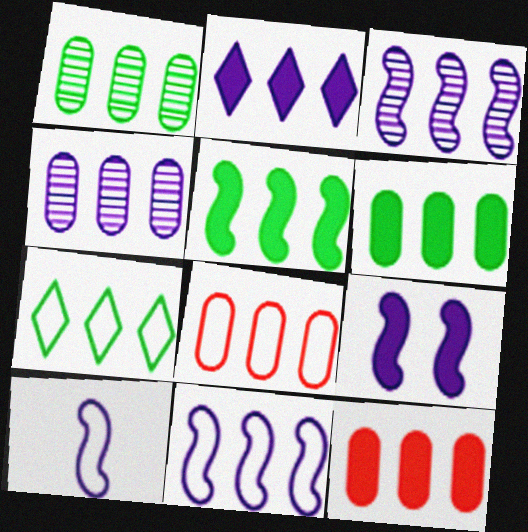[[1, 5, 7], 
[2, 4, 11], 
[2, 5, 12], 
[3, 7, 12], 
[3, 9, 10], 
[4, 6, 8], 
[7, 8, 11]]